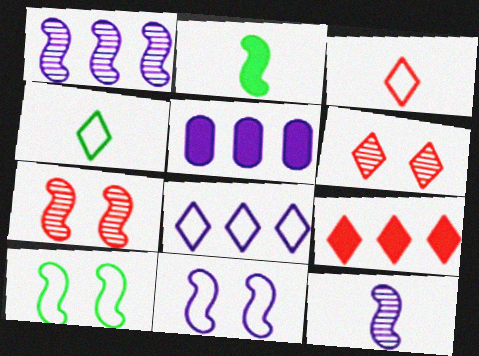[[1, 5, 8], 
[3, 6, 9], 
[4, 5, 7]]